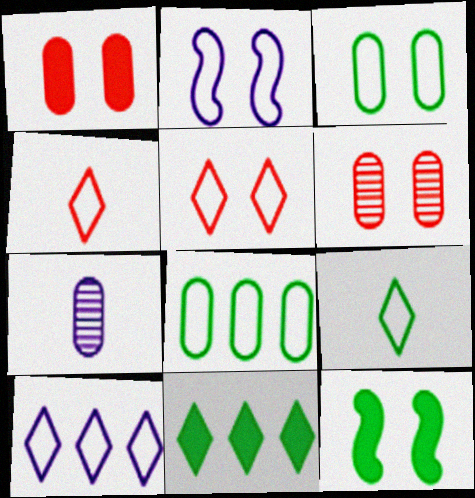[[1, 7, 8], 
[2, 3, 5], 
[2, 4, 8], 
[5, 9, 10]]